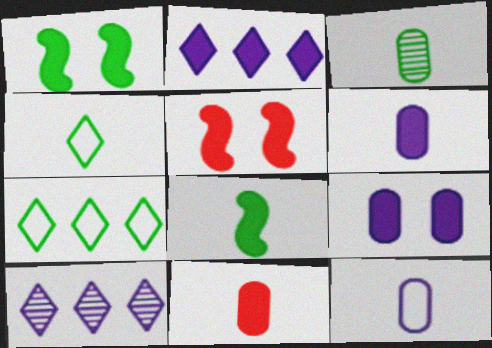[[1, 2, 11], 
[1, 3, 7], 
[3, 4, 8], 
[3, 11, 12]]